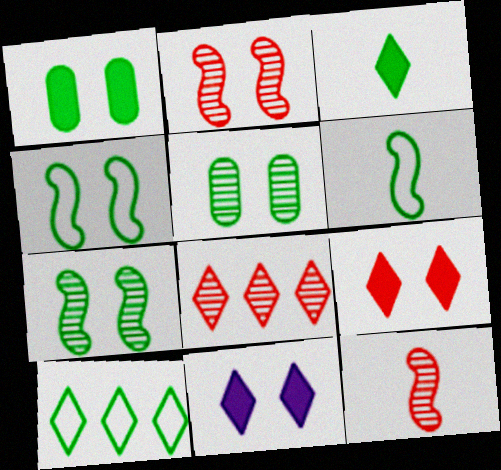[]